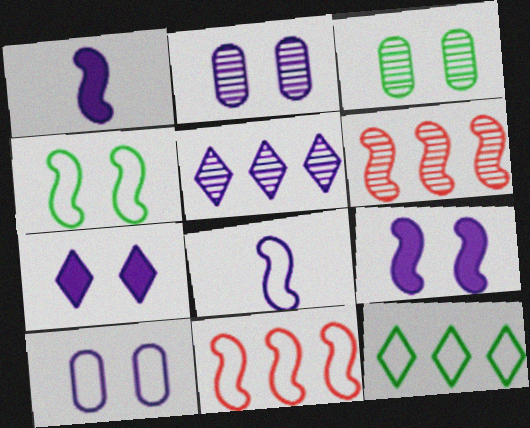[[1, 4, 6], 
[1, 5, 10], 
[4, 8, 11]]